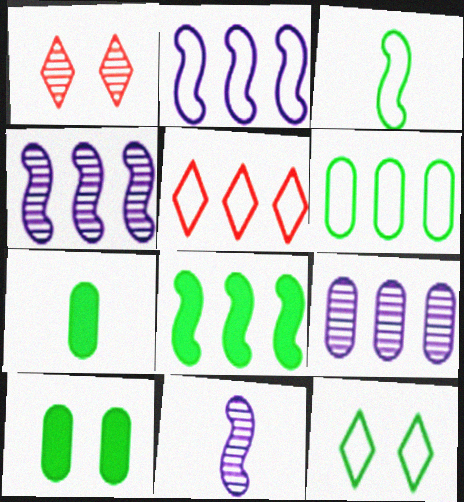[[1, 2, 7], 
[2, 5, 6], 
[3, 6, 12], 
[5, 8, 9], 
[5, 10, 11]]